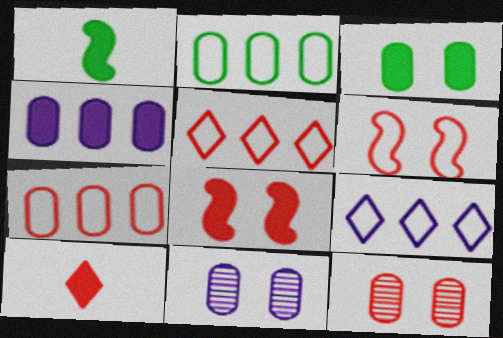[[1, 5, 11], 
[1, 9, 12]]